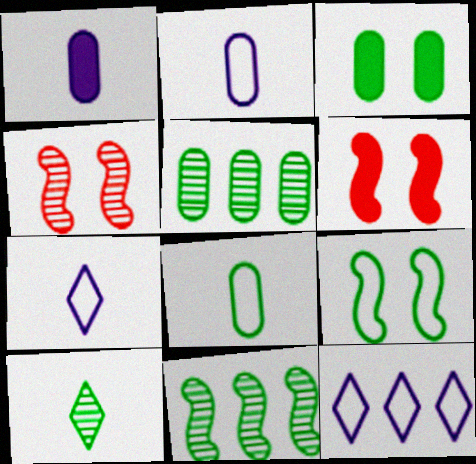[[3, 5, 8], 
[5, 6, 7]]